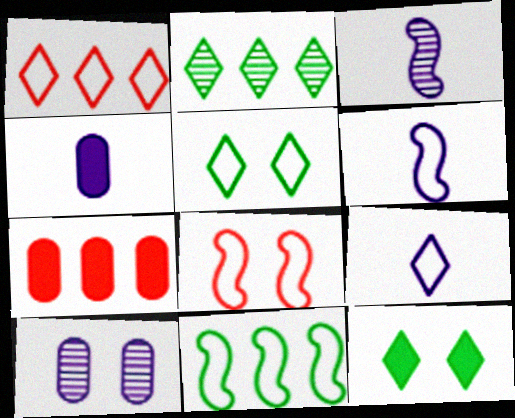[[1, 5, 9], 
[2, 4, 8], 
[3, 4, 9], 
[3, 5, 7], 
[6, 8, 11], 
[8, 10, 12]]